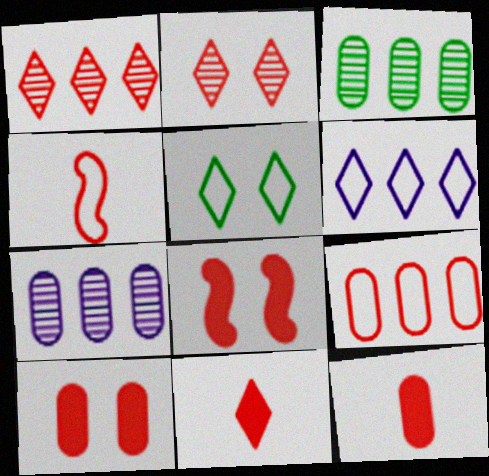[[1, 4, 10]]